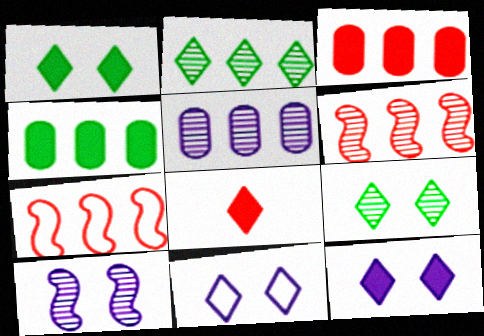[[2, 5, 6], 
[2, 8, 11]]